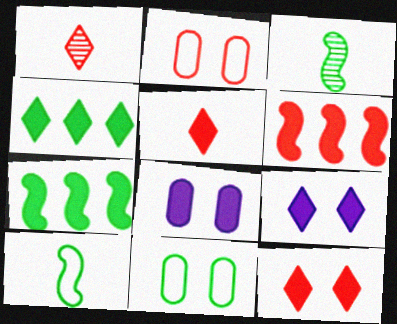[[1, 2, 6], 
[3, 4, 11], 
[4, 5, 9], 
[5, 7, 8]]